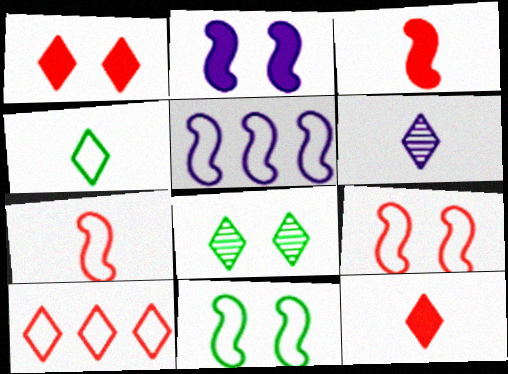[[4, 6, 12], 
[5, 7, 11]]